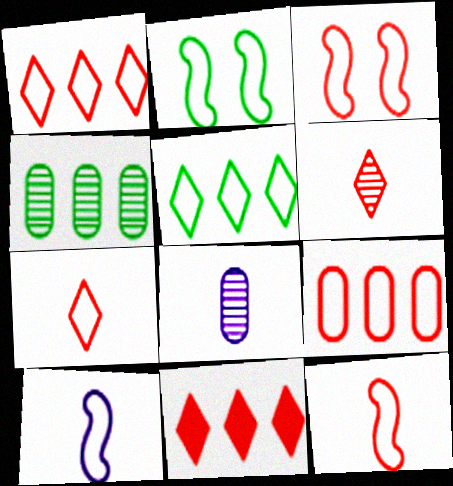[[2, 8, 11], 
[3, 7, 9]]